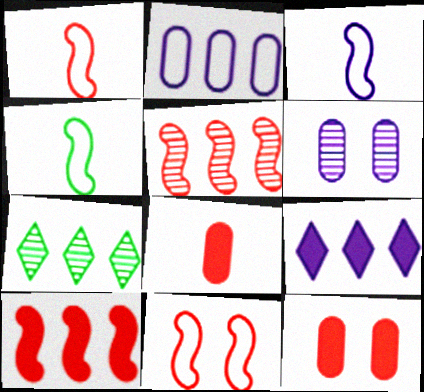[[1, 3, 4], 
[2, 7, 10], 
[3, 6, 9], 
[3, 7, 12]]